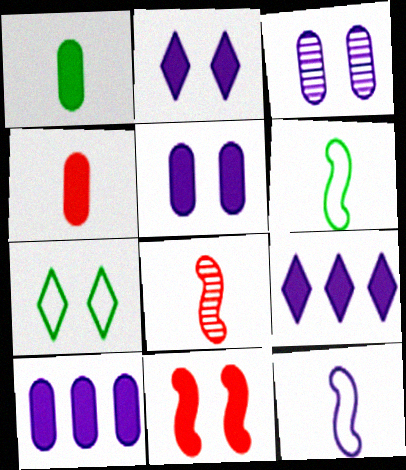[[1, 9, 11], 
[3, 7, 11], 
[3, 9, 12], 
[7, 8, 10]]